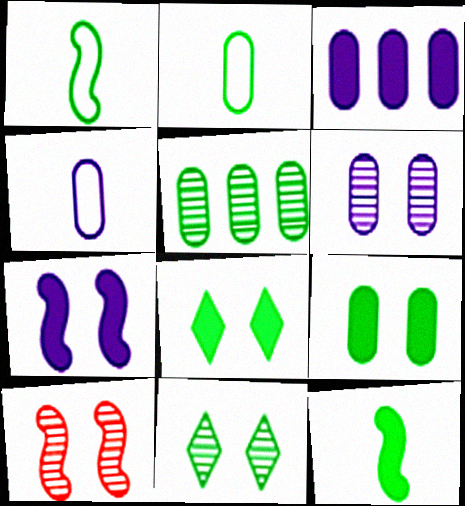[[1, 5, 8], 
[2, 5, 9], 
[3, 4, 6], 
[6, 10, 11]]